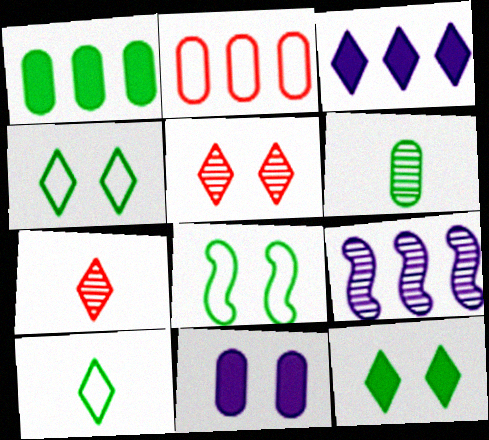[[2, 6, 11], 
[3, 4, 7], 
[3, 5, 10], 
[5, 6, 9], 
[5, 8, 11]]